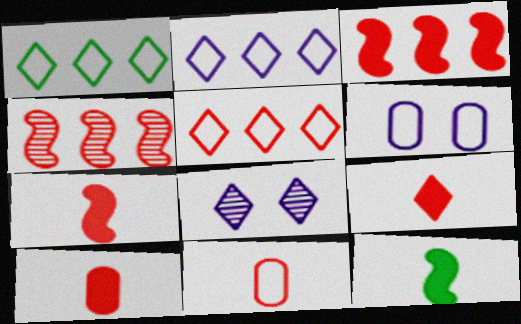[[1, 2, 5], 
[1, 8, 9], 
[7, 9, 10]]